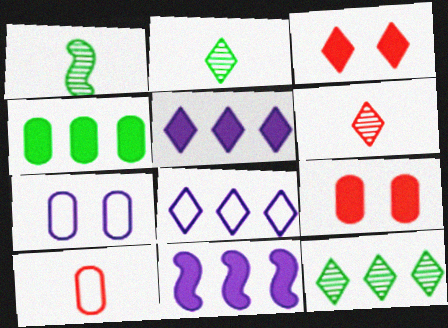[[1, 8, 9], 
[2, 3, 8]]